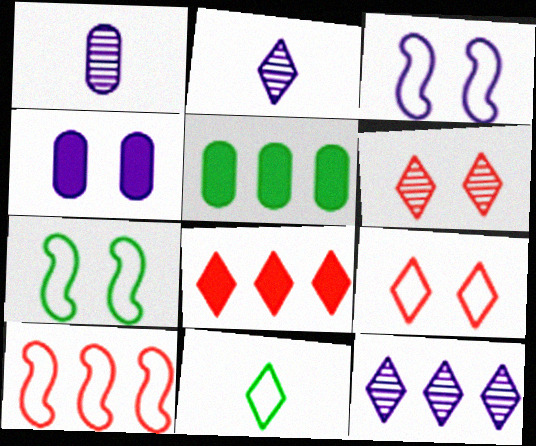[[1, 7, 8], 
[4, 6, 7], 
[5, 10, 12]]